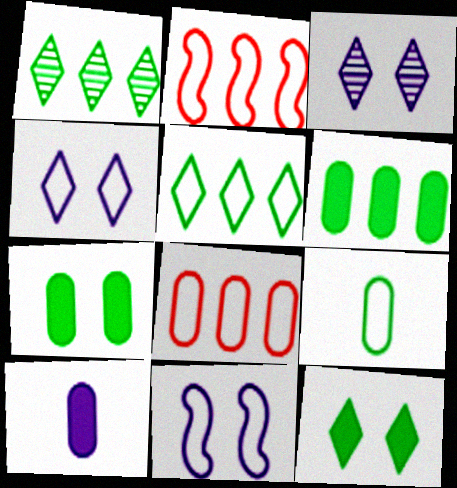[[2, 4, 9]]